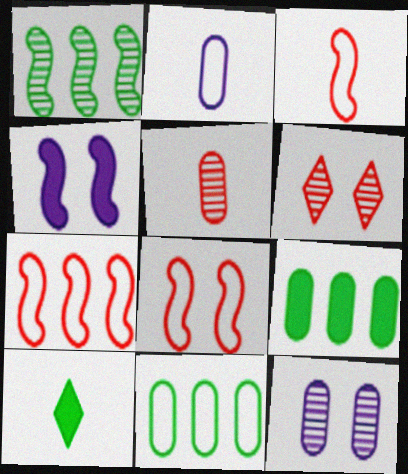[[1, 3, 4], 
[3, 7, 8], 
[7, 10, 12]]